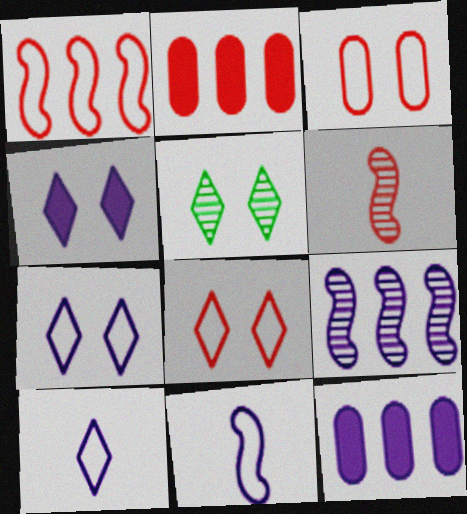[[2, 5, 11], 
[2, 6, 8], 
[4, 5, 8]]